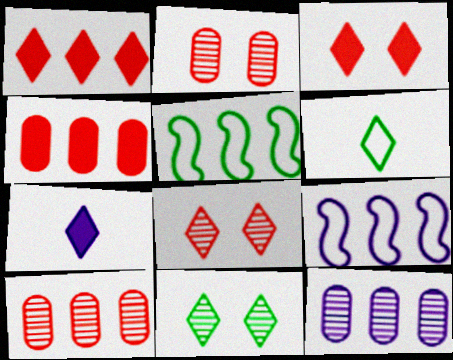[[1, 5, 12], 
[2, 5, 7]]